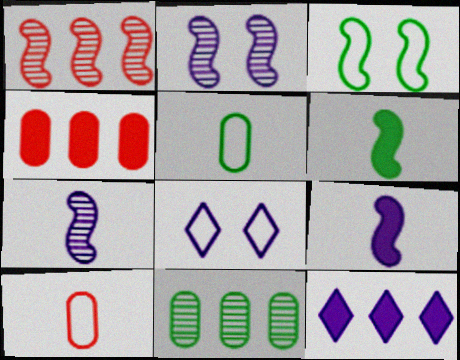[[1, 3, 9]]